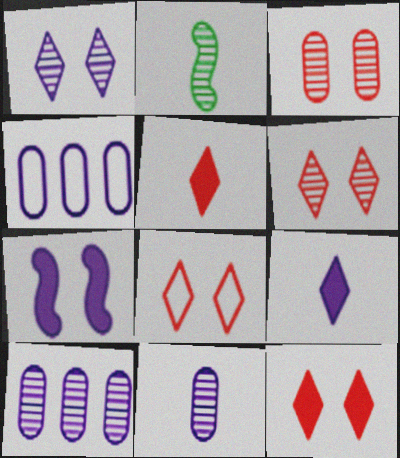[[2, 4, 12], 
[2, 6, 10], 
[6, 8, 12]]